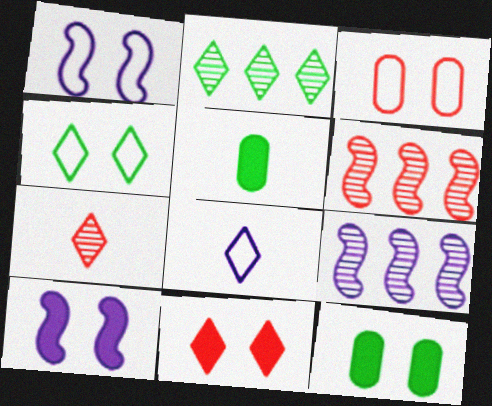[[1, 3, 4], 
[2, 8, 11], 
[6, 8, 12], 
[10, 11, 12]]